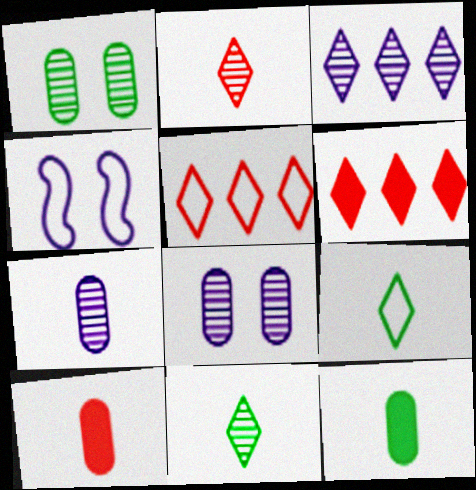[]